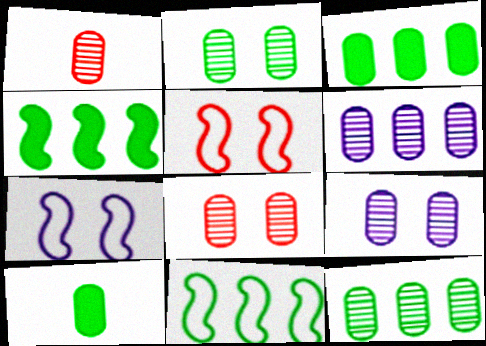[[1, 2, 6], 
[1, 9, 12], 
[2, 8, 9]]